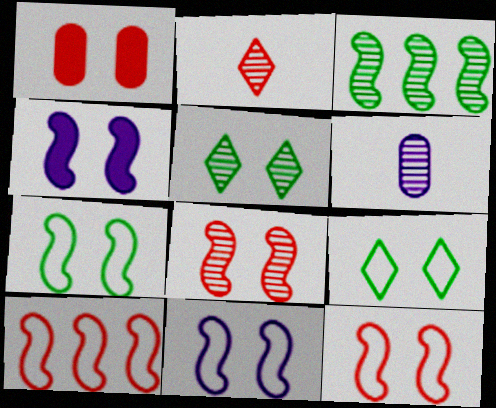[[1, 2, 10], 
[1, 5, 11], 
[4, 7, 8], 
[7, 11, 12]]